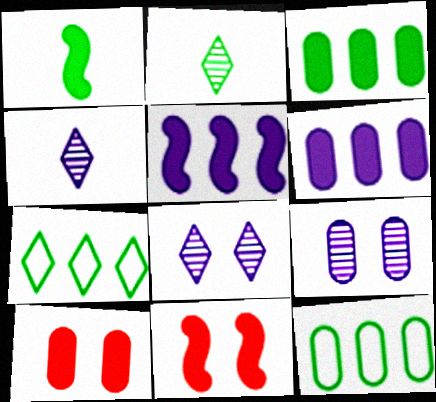[[1, 5, 11], 
[4, 11, 12]]